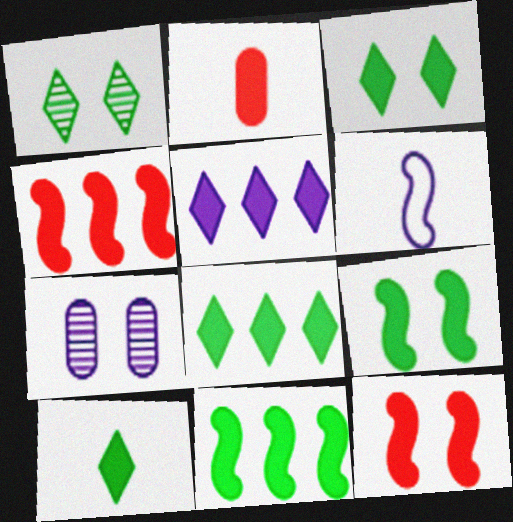[[2, 5, 9], 
[3, 8, 10], 
[5, 6, 7]]